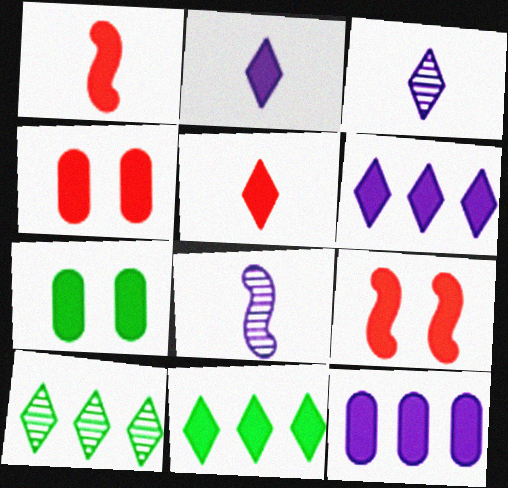[[1, 6, 7]]